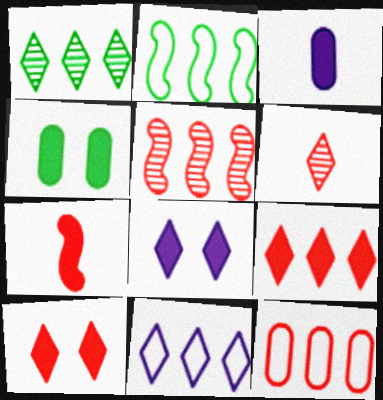[[1, 9, 11], 
[2, 11, 12], 
[5, 9, 12]]